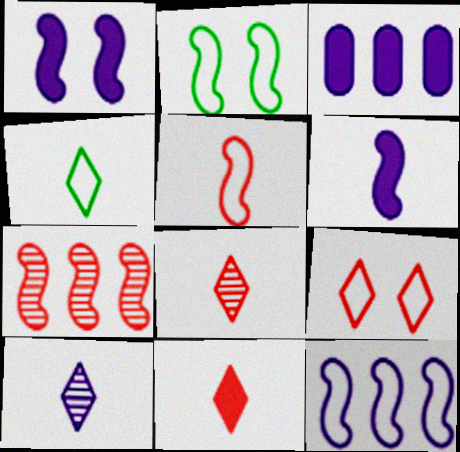[[2, 3, 8], 
[2, 5, 12], 
[2, 6, 7], 
[4, 10, 11]]